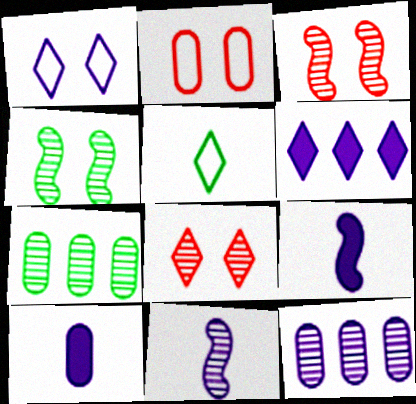[[1, 9, 12], 
[2, 7, 10], 
[5, 6, 8], 
[7, 8, 11]]